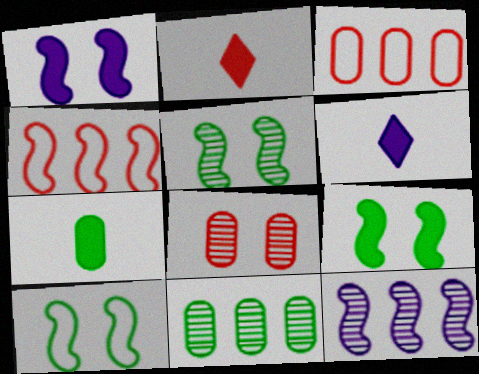[[2, 4, 8], 
[3, 5, 6], 
[5, 9, 10]]